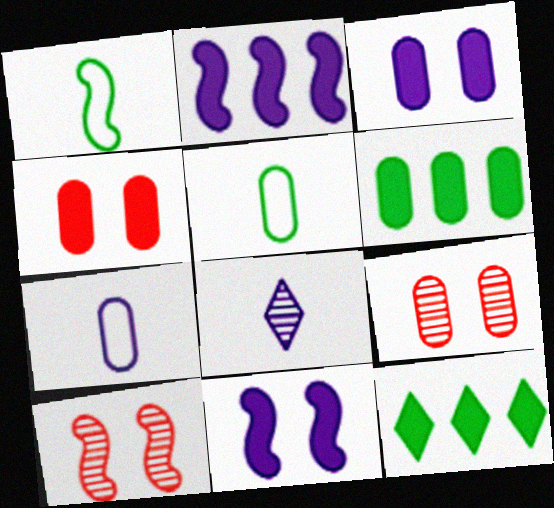[[1, 2, 10], 
[6, 7, 9], 
[7, 10, 12]]